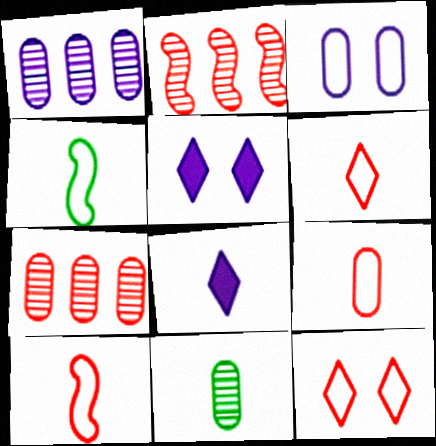[[4, 5, 7], 
[6, 9, 10], 
[8, 10, 11]]